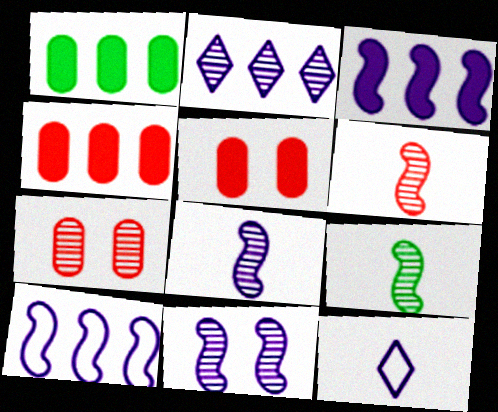[[2, 7, 9], 
[6, 8, 9]]